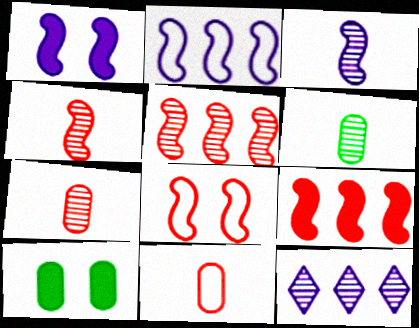[[1, 2, 3], 
[4, 8, 9]]